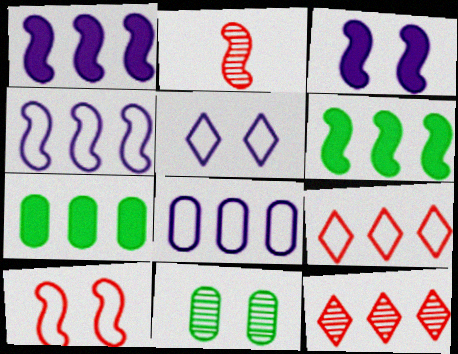[[2, 5, 7], 
[4, 7, 12], 
[6, 8, 12]]